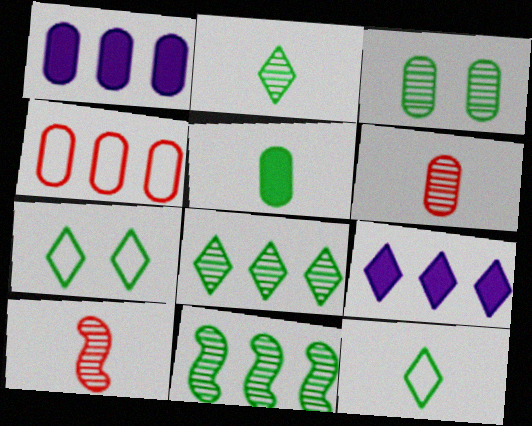[[1, 7, 10], 
[2, 3, 11], 
[4, 9, 11], 
[5, 7, 11]]